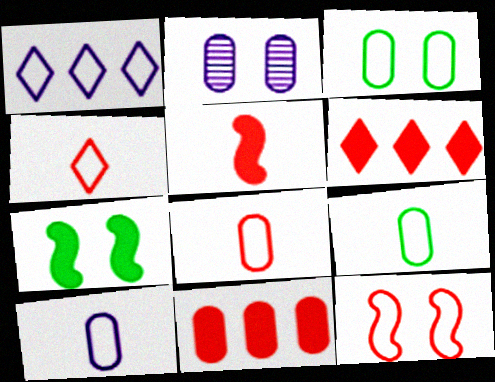[[1, 9, 12], 
[2, 9, 11], 
[8, 9, 10]]